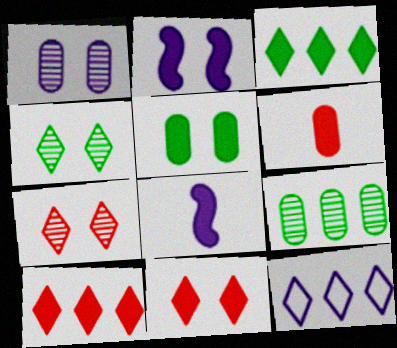[[1, 8, 12], 
[2, 3, 6], 
[2, 5, 11], 
[5, 8, 10]]